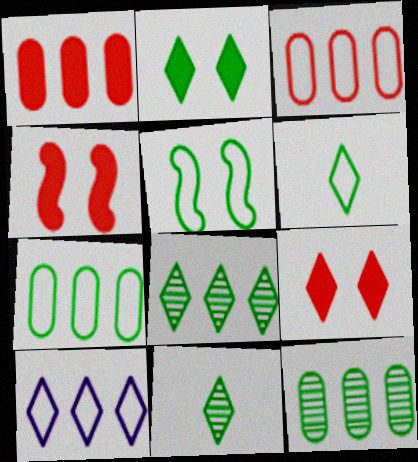[[2, 6, 8], 
[5, 6, 7], 
[9, 10, 11]]